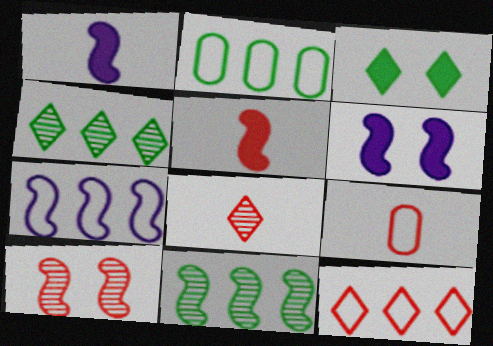[[2, 6, 8], 
[2, 7, 12], 
[4, 6, 9], 
[5, 8, 9]]